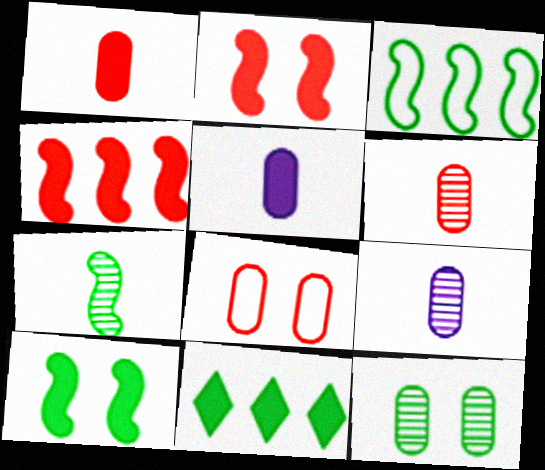[[2, 5, 11], 
[3, 7, 10]]